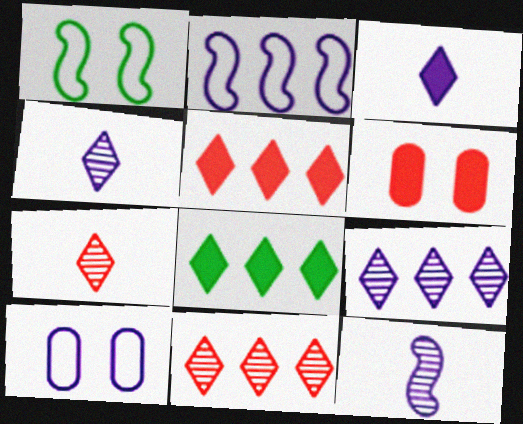[]